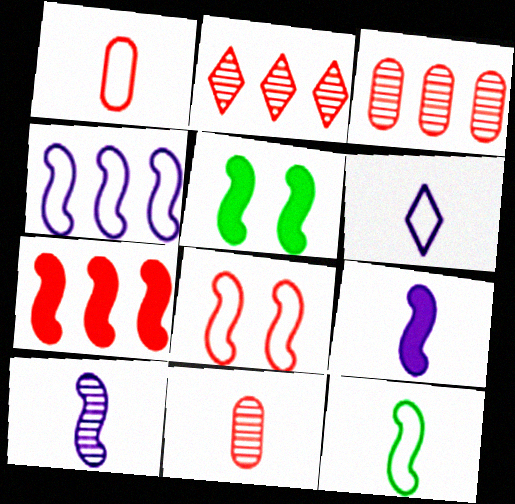[[1, 6, 12], 
[3, 5, 6], 
[4, 8, 12], 
[5, 7, 9]]